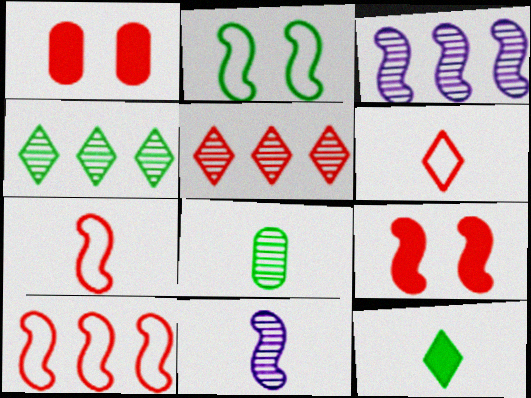[[1, 5, 7]]